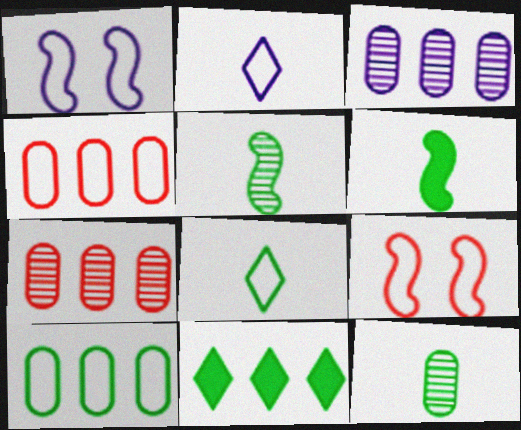[[1, 4, 8], 
[2, 9, 10], 
[6, 8, 12]]